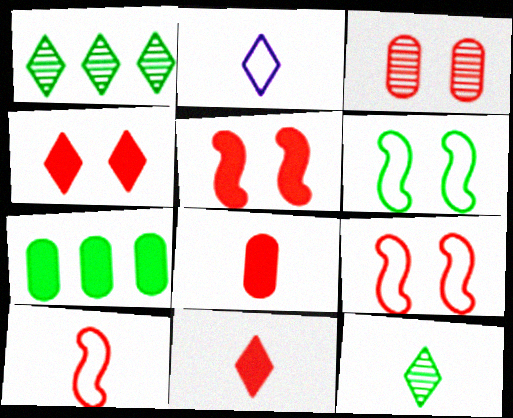[[1, 2, 4], 
[2, 11, 12], 
[3, 4, 9], 
[6, 7, 12]]